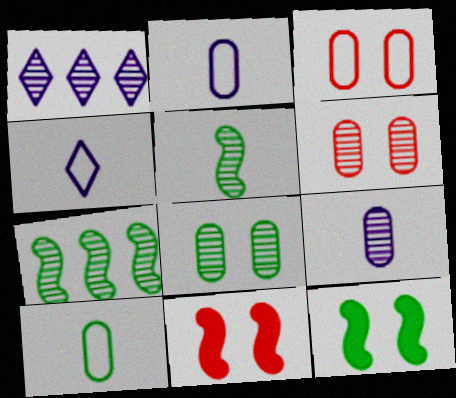[[1, 5, 6], 
[1, 10, 11]]